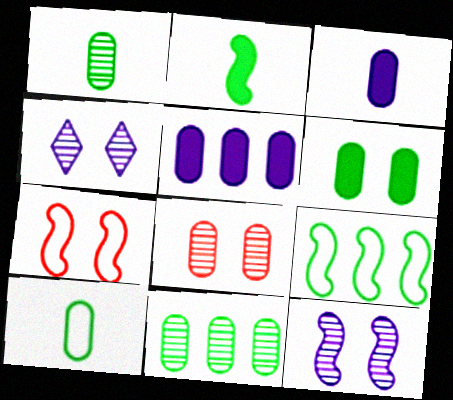[[4, 6, 7], 
[5, 8, 10], 
[6, 10, 11]]